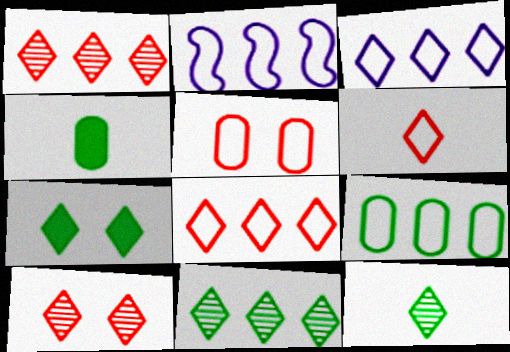[[2, 4, 10], 
[2, 8, 9]]